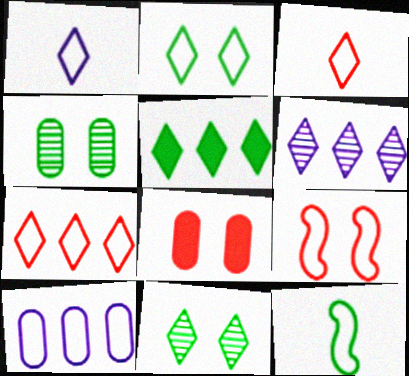[[1, 2, 7], 
[4, 5, 12], 
[5, 6, 7], 
[6, 8, 12]]